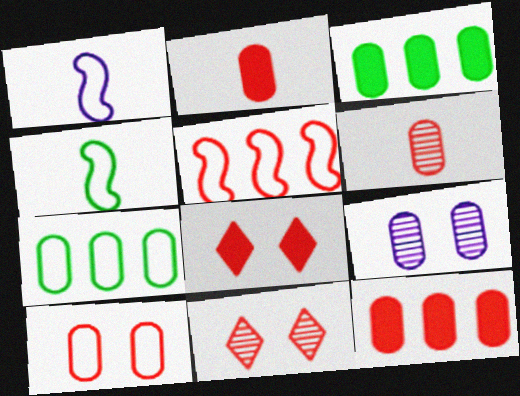[[1, 3, 11], 
[2, 5, 11], 
[2, 7, 9], 
[5, 6, 8], 
[6, 10, 12]]